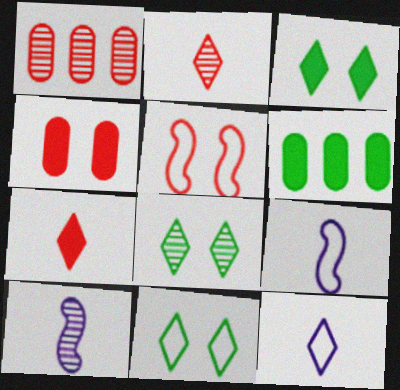[[1, 3, 9], 
[1, 5, 7], 
[1, 8, 10], 
[3, 8, 11]]